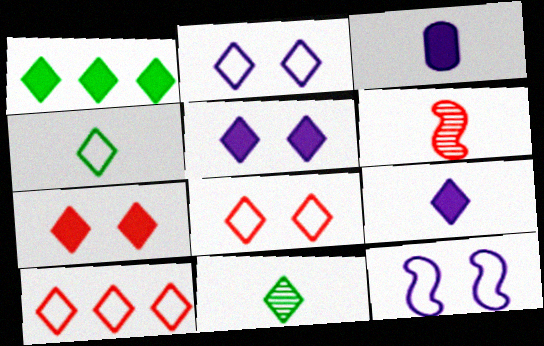[[1, 7, 9], 
[2, 4, 10], 
[3, 4, 6], 
[5, 10, 11]]